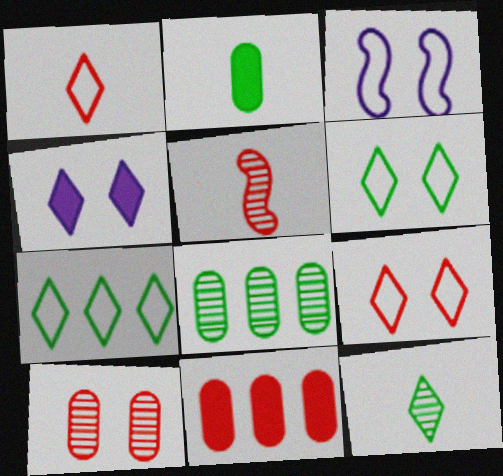[[3, 11, 12], 
[5, 9, 11]]